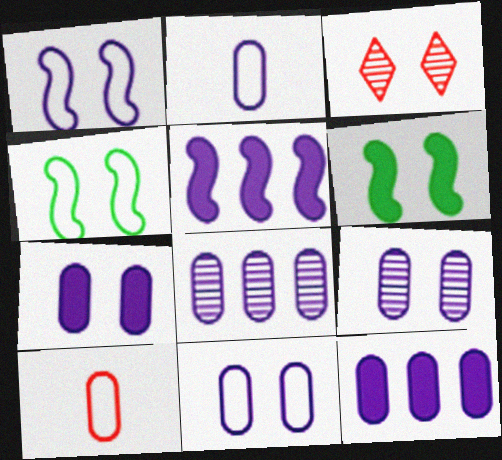[[2, 7, 8], 
[2, 9, 12], 
[3, 4, 7], 
[3, 6, 11], 
[7, 9, 11]]